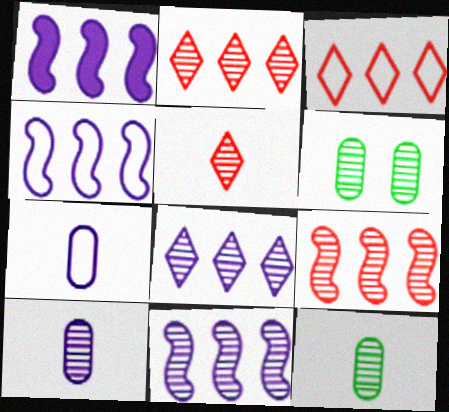[[1, 4, 11], 
[5, 6, 11]]